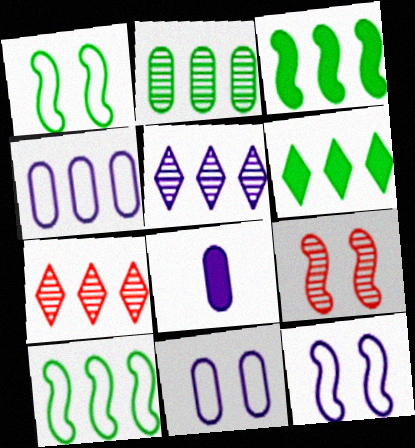[[1, 7, 8], 
[2, 6, 10], 
[3, 4, 7], 
[5, 8, 12]]